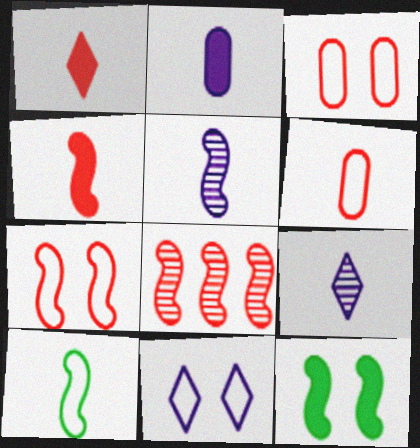[[1, 3, 8], 
[4, 5, 10], 
[4, 7, 8]]